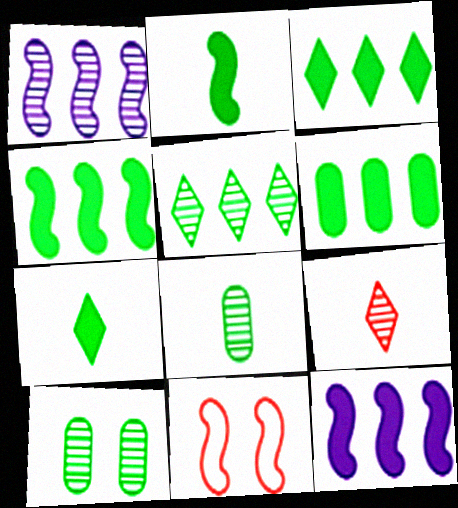[[1, 2, 11], 
[1, 9, 10], 
[3, 4, 6]]